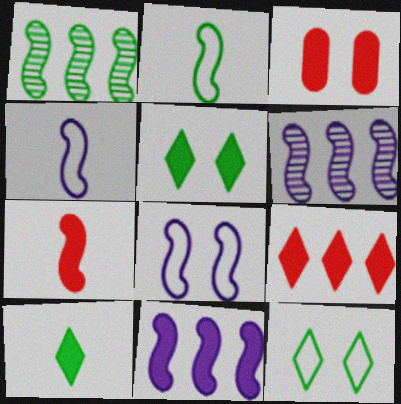[[1, 7, 8], 
[3, 7, 9], 
[3, 10, 11]]